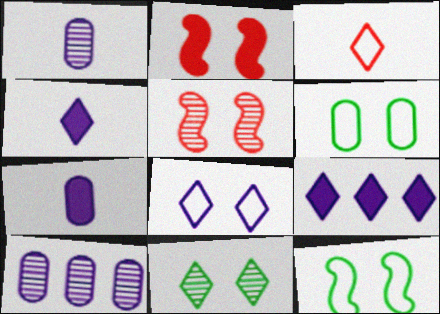[[3, 9, 11]]